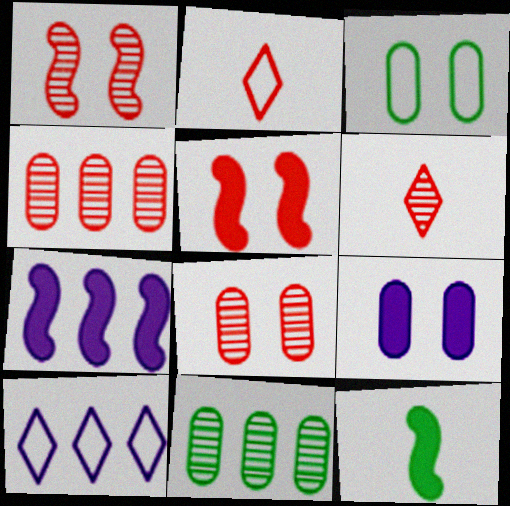[[1, 4, 6], 
[2, 4, 5], 
[3, 6, 7], 
[3, 8, 9], 
[5, 7, 12], 
[8, 10, 12]]